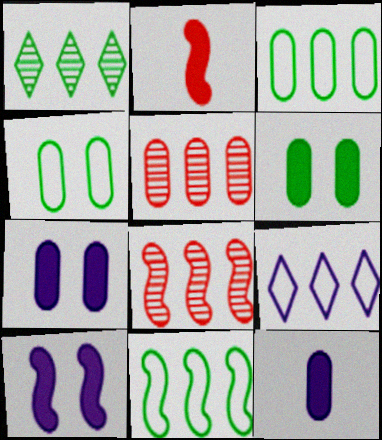[[4, 5, 12]]